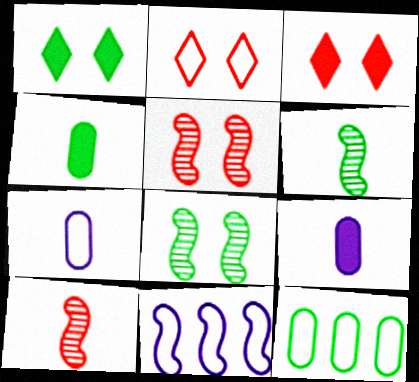[[1, 6, 12]]